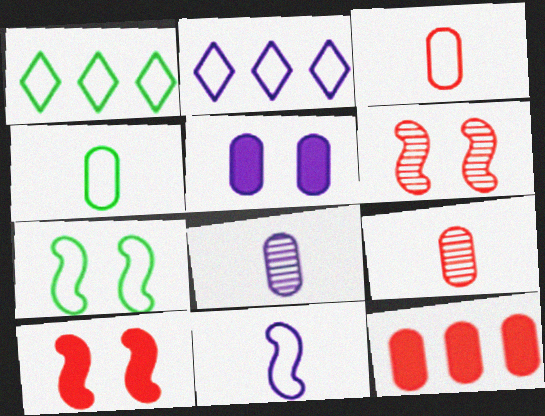[[1, 4, 7], 
[1, 8, 10], 
[2, 3, 7]]